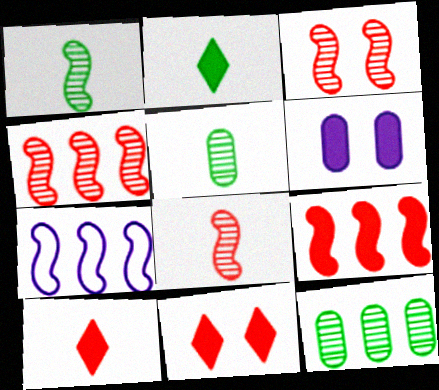[[2, 6, 9], 
[3, 4, 8], 
[5, 7, 11]]